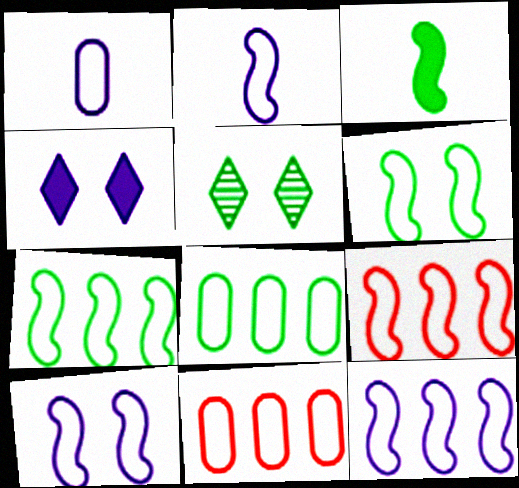[[2, 6, 9], 
[2, 10, 12], 
[3, 5, 8], 
[7, 9, 12]]